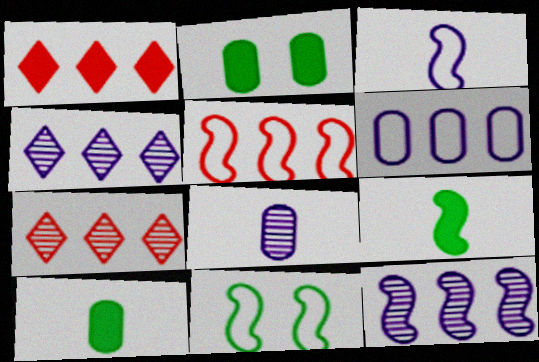[[1, 8, 11], 
[2, 3, 7], 
[3, 5, 11]]